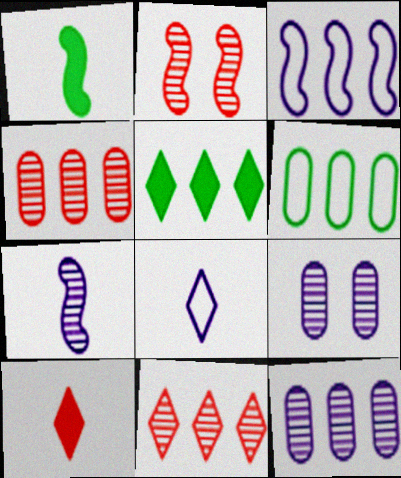[[1, 2, 3], 
[3, 4, 5]]